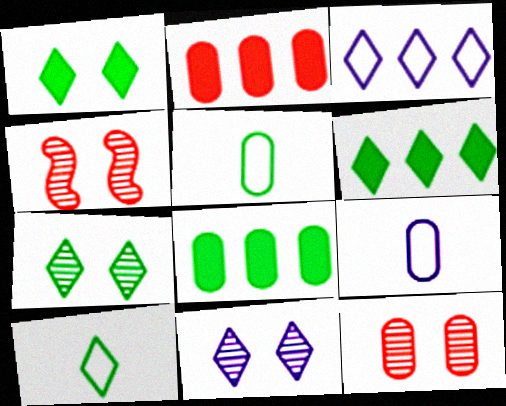[[4, 6, 9], 
[6, 7, 10], 
[8, 9, 12]]